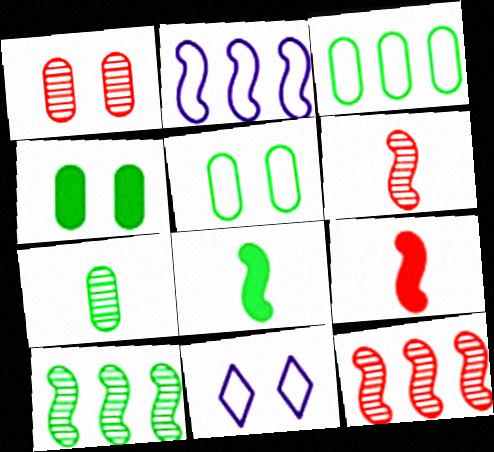[[3, 4, 7]]